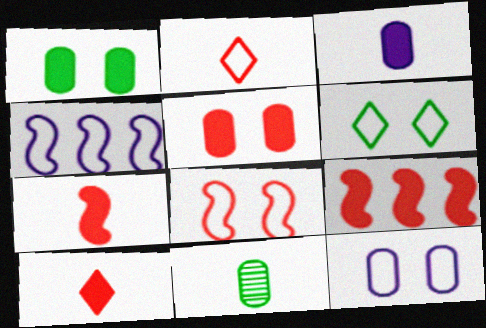[[5, 9, 10], 
[6, 8, 12]]